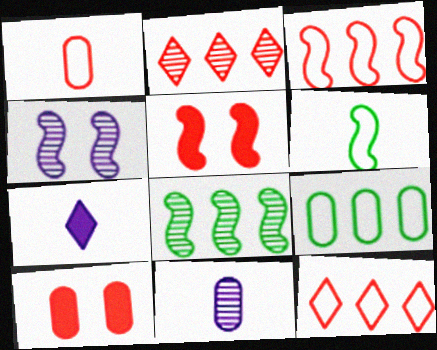[[1, 2, 5], 
[9, 10, 11]]